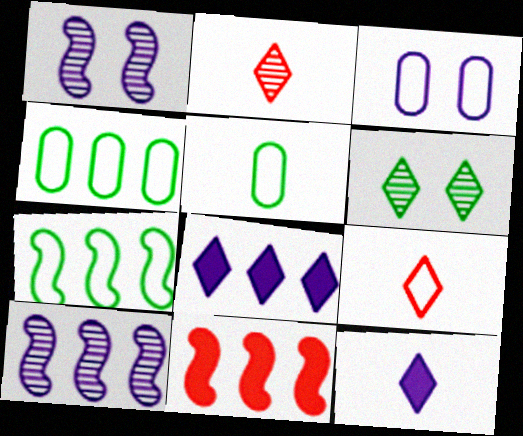[[3, 7, 9], 
[3, 10, 12], 
[6, 8, 9], 
[7, 10, 11]]